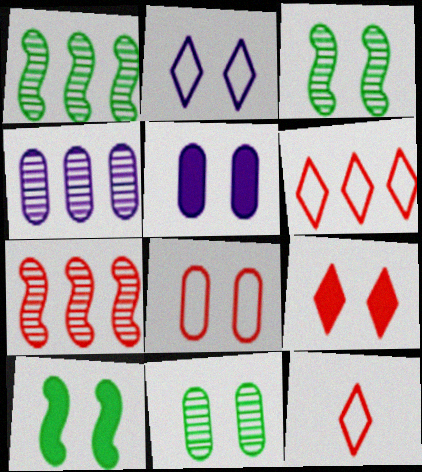[[1, 5, 12], 
[4, 10, 12], 
[5, 8, 11], 
[5, 9, 10]]